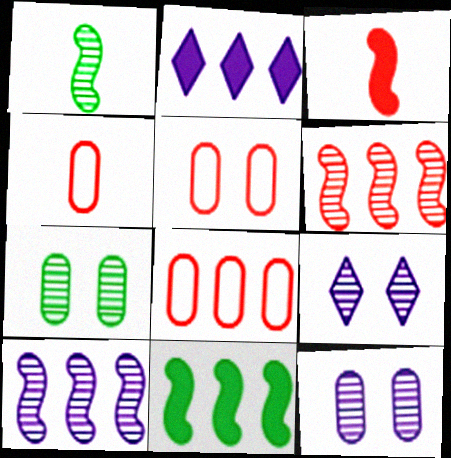[[1, 2, 5], 
[4, 5, 8], 
[4, 9, 11]]